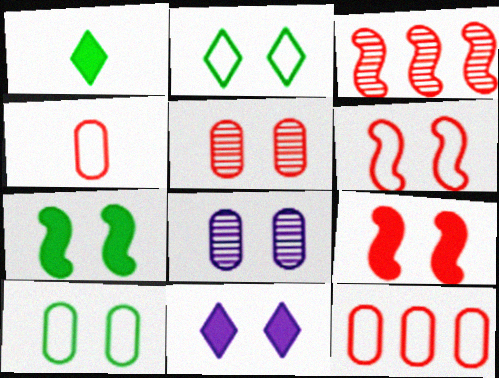[[2, 8, 9]]